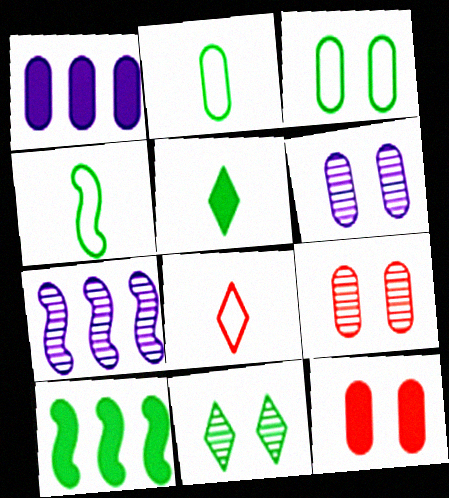[[1, 2, 9], 
[2, 10, 11], 
[3, 6, 12], 
[6, 8, 10]]